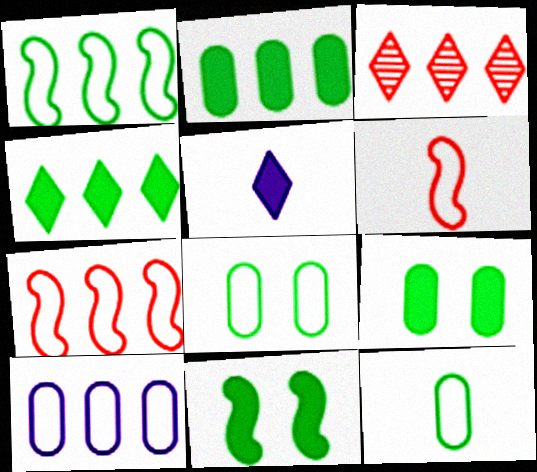[]